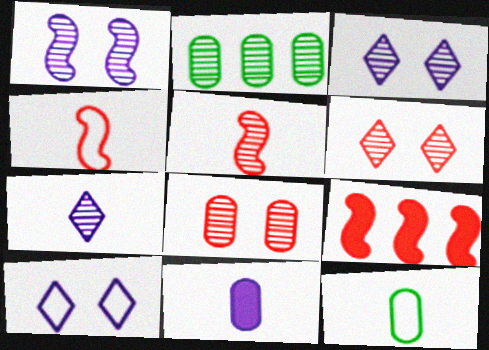[[2, 3, 5], 
[3, 9, 12]]